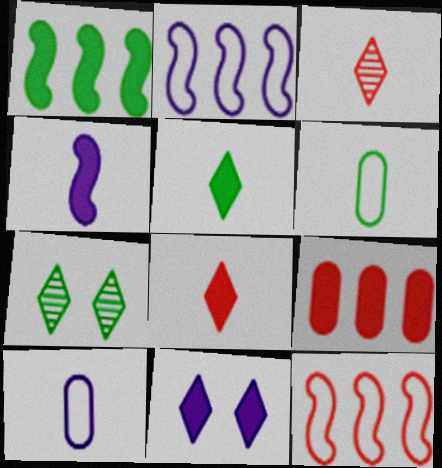[[1, 6, 7], 
[3, 4, 6]]